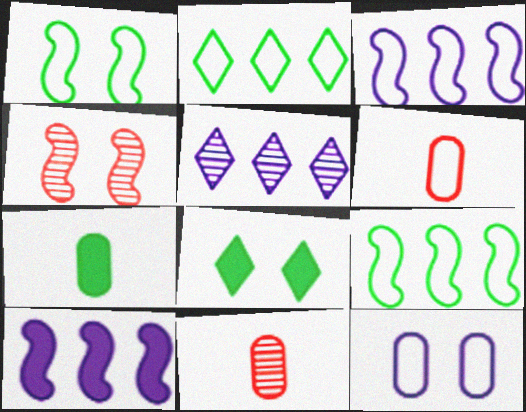[[3, 8, 11], 
[4, 8, 12]]